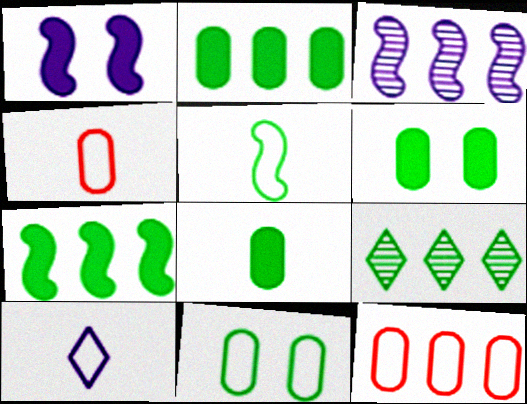[[1, 4, 9], 
[2, 6, 8], 
[4, 5, 10], 
[5, 6, 9]]